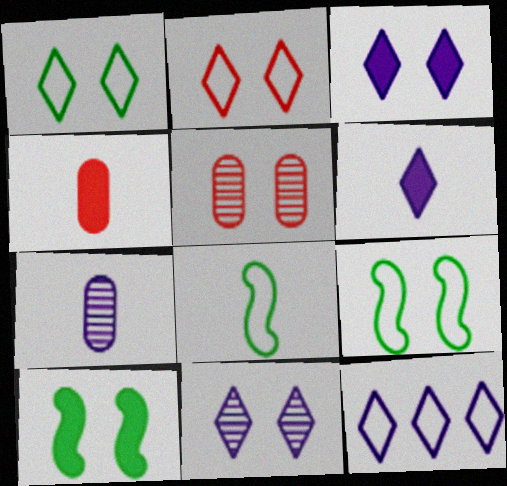[[3, 5, 9], 
[6, 11, 12]]